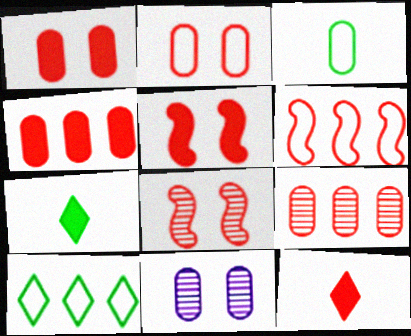[[3, 4, 11], 
[4, 5, 12], 
[6, 7, 11]]